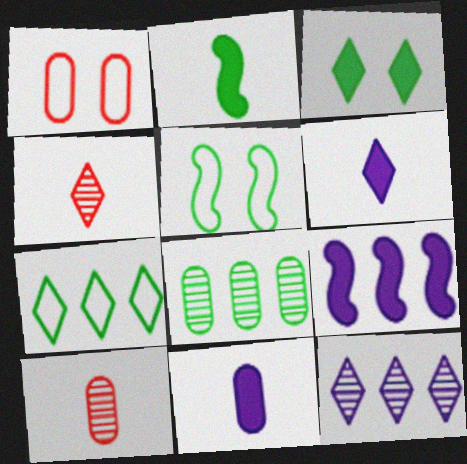[[1, 2, 12], 
[1, 8, 11]]